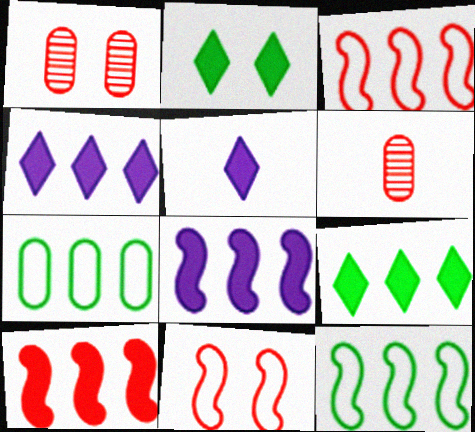[[1, 5, 12]]